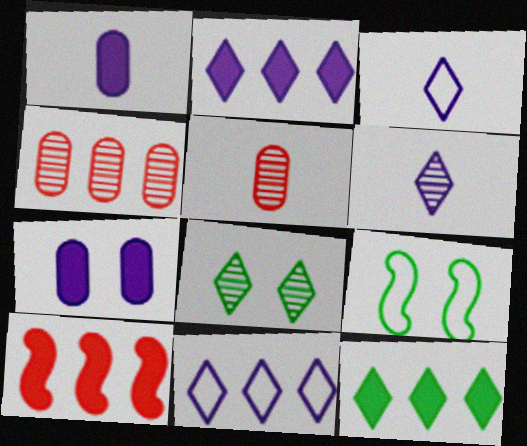[[2, 5, 9]]